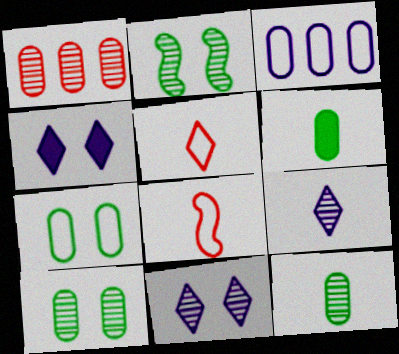[[1, 2, 9], 
[6, 8, 9]]